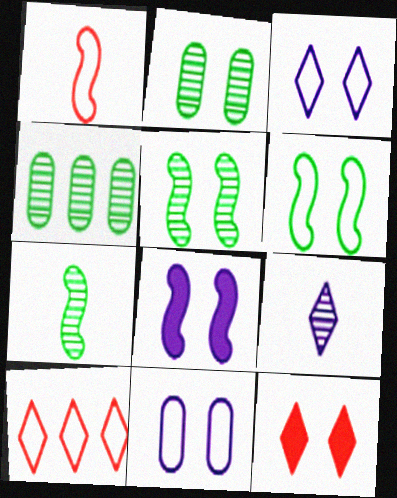[[5, 11, 12]]